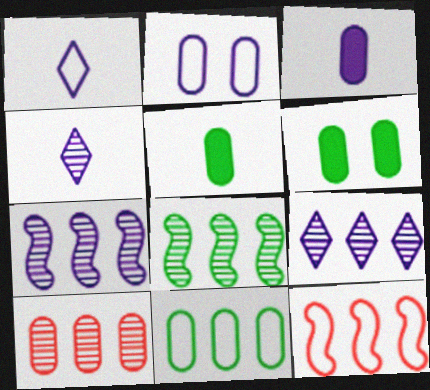[[2, 5, 10], 
[4, 6, 12], 
[8, 9, 10]]